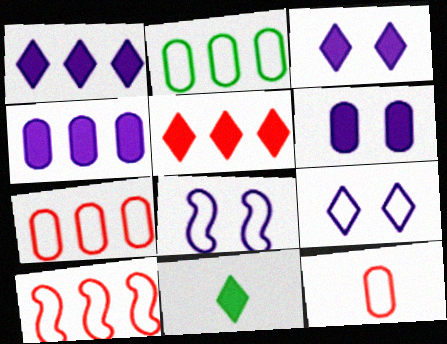[[3, 5, 11]]